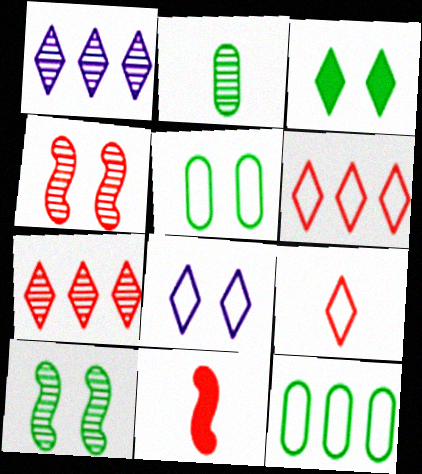[[1, 2, 4], 
[1, 3, 9], 
[1, 5, 11], 
[3, 5, 10]]